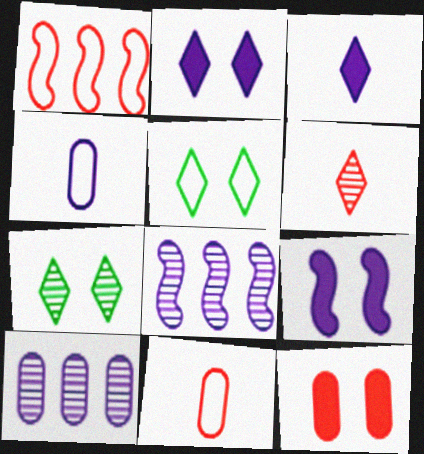[[1, 4, 5], 
[1, 6, 12], 
[2, 4, 8]]